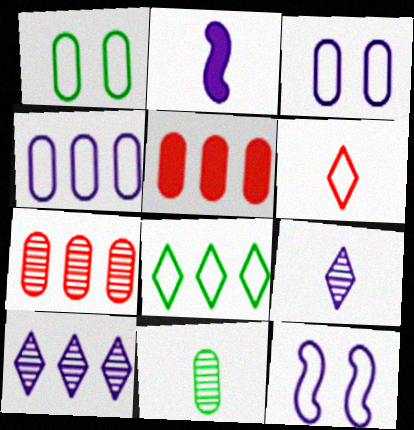[[2, 3, 10], 
[2, 6, 11], 
[3, 5, 11]]